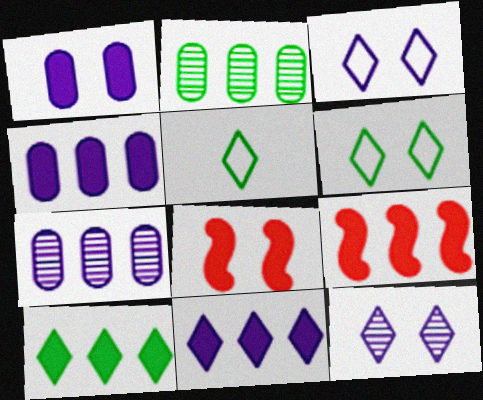[[4, 9, 10], 
[5, 7, 8]]